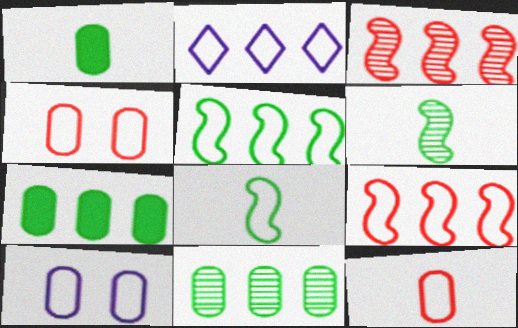[[2, 3, 7], 
[2, 4, 8]]